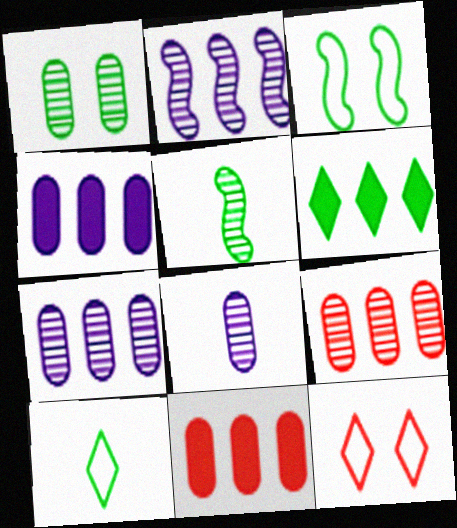[[1, 8, 9], 
[4, 5, 12]]